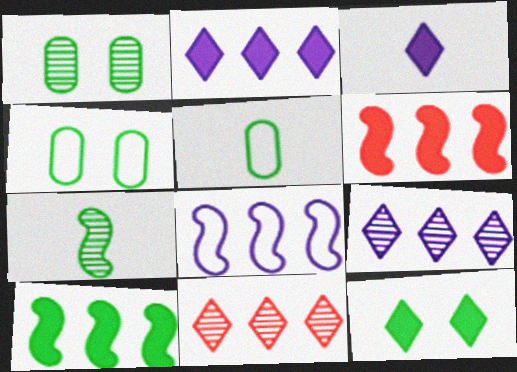[]